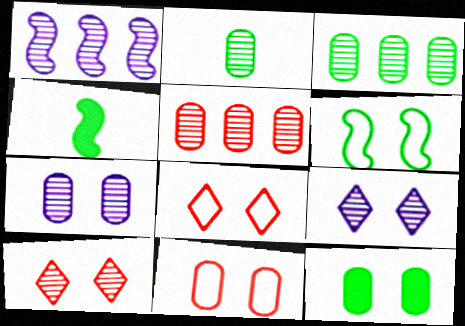[[1, 2, 10], 
[2, 5, 7], 
[7, 11, 12]]